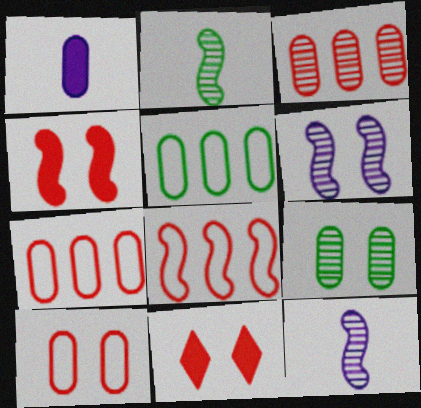[[1, 7, 9], 
[5, 11, 12]]